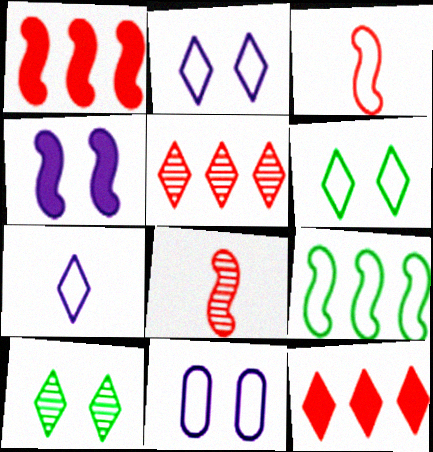[[4, 8, 9], 
[7, 10, 12]]